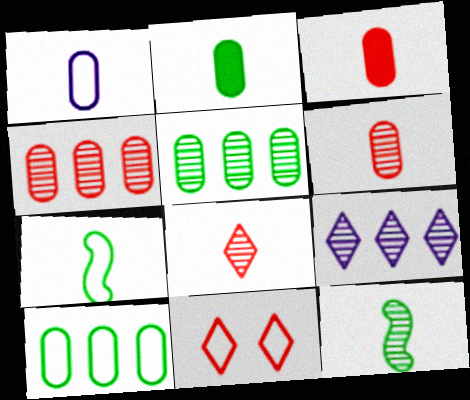[[1, 2, 6]]